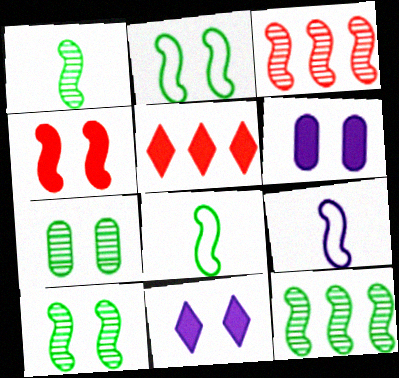[[1, 10, 12], 
[4, 9, 12], 
[5, 7, 9]]